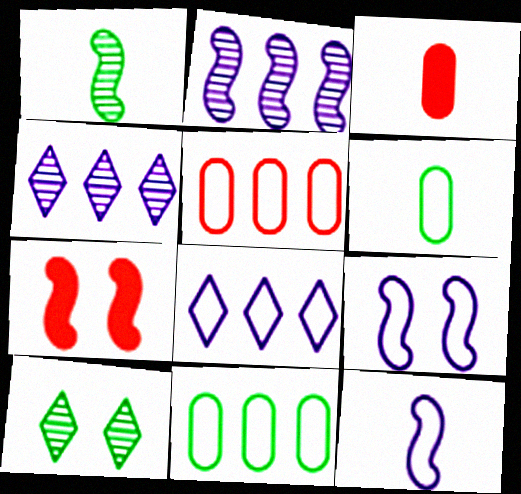[[4, 6, 7]]